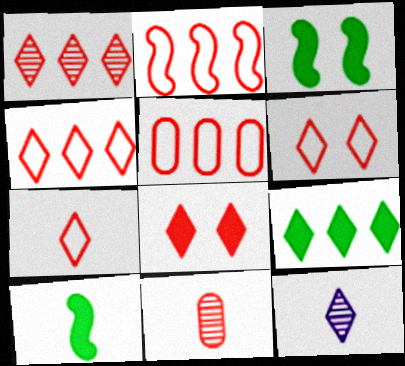[[1, 7, 8], 
[2, 4, 5], 
[2, 8, 11], 
[3, 5, 12], 
[4, 6, 7], 
[6, 9, 12]]